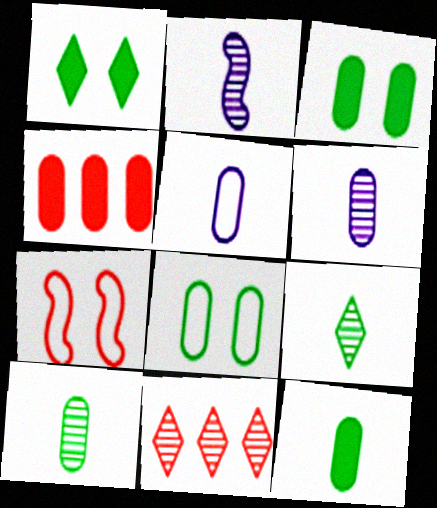[[4, 6, 8]]